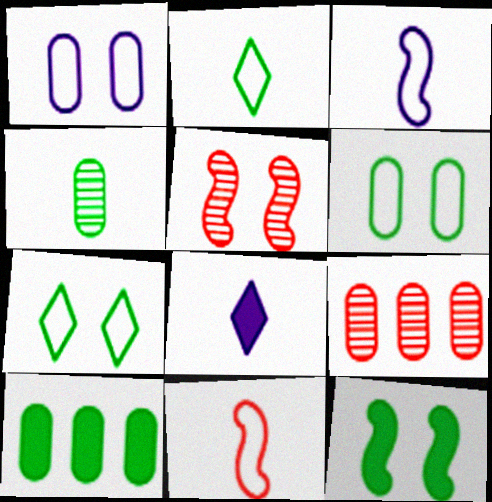[[4, 6, 10], 
[4, 8, 11]]